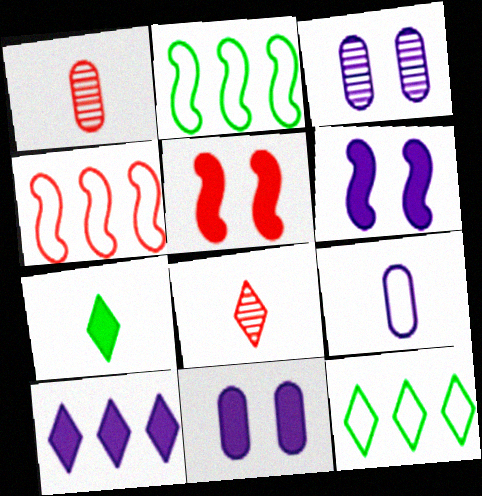[[1, 6, 12], 
[2, 8, 11], 
[3, 4, 7]]